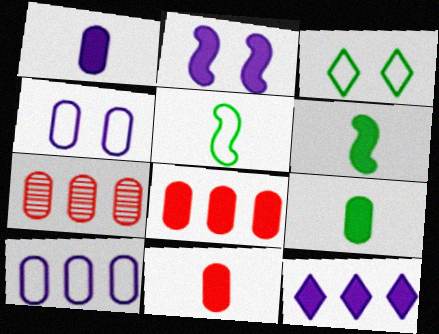[[1, 2, 12], 
[1, 9, 11], 
[4, 7, 9]]